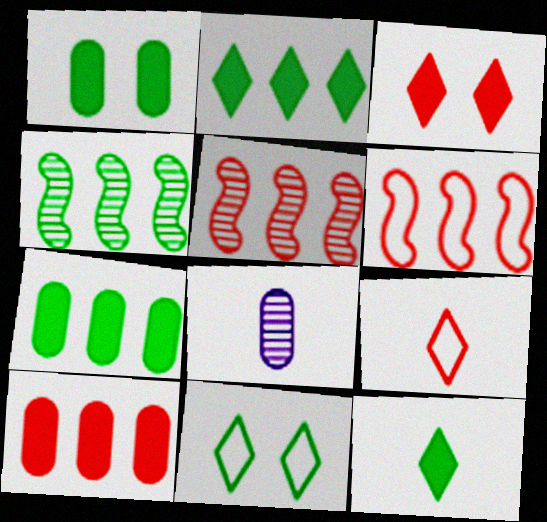[]